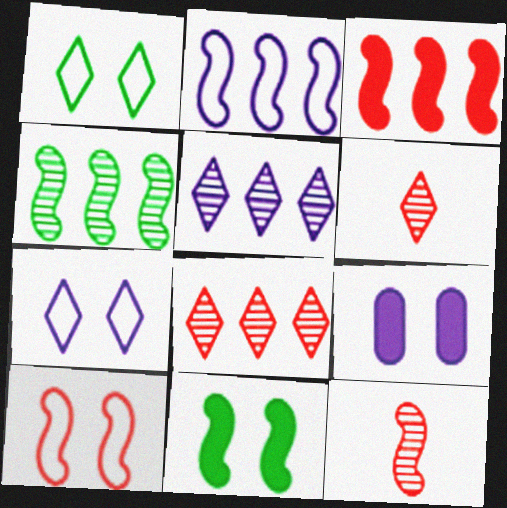[[2, 3, 4], 
[2, 11, 12], 
[3, 10, 12]]